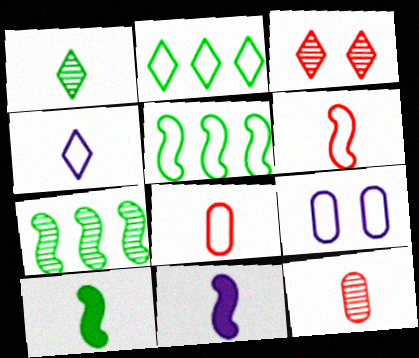[[1, 8, 11], 
[2, 6, 9], 
[4, 10, 12]]